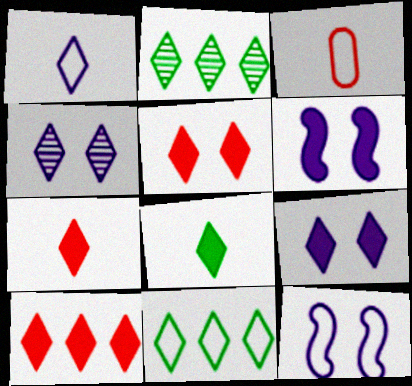[[1, 2, 5], 
[2, 3, 6], 
[3, 11, 12], 
[4, 7, 11], 
[5, 7, 10], 
[8, 9, 10]]